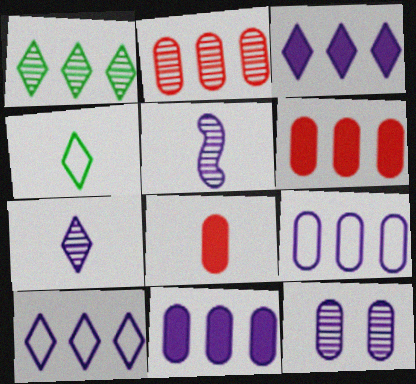[[4, 5, 8]]